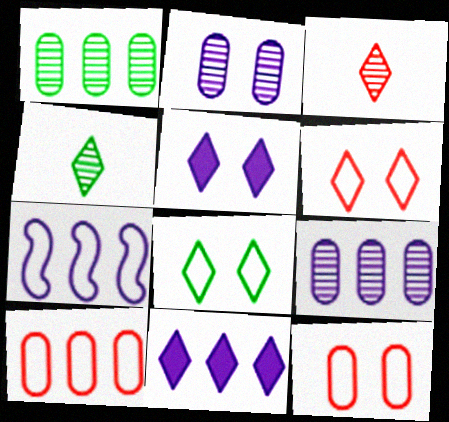[[3, 8, 11], 
[4, 6, 11], 
[7, 9, 11]]